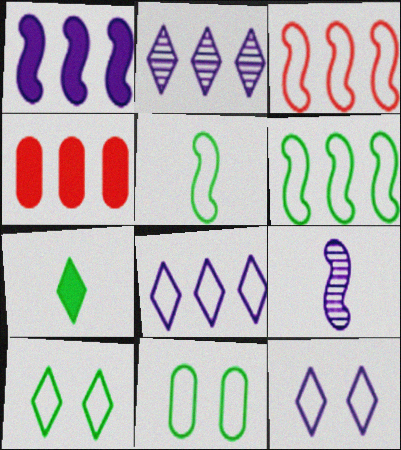[[2, 4, 6], 
[4, 9, 10]]